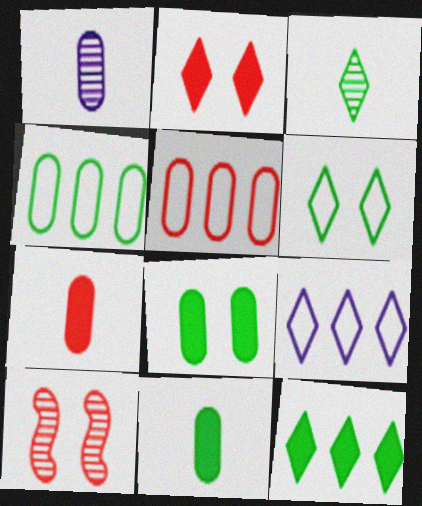[[1, 5, 8], 
[2, 3, 9], 
[3, 6, 12], 
[9, 10, 11]]